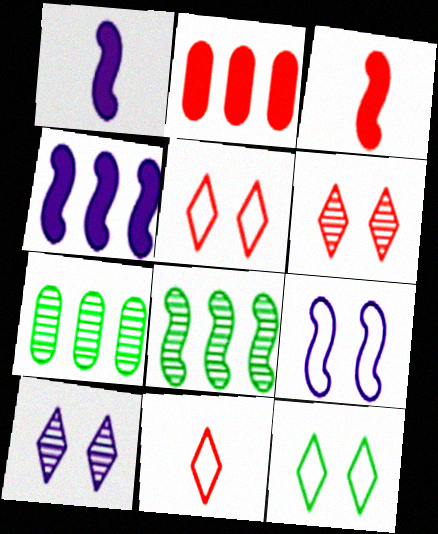[[1, 5, 7], 
[3, 8, 9]]